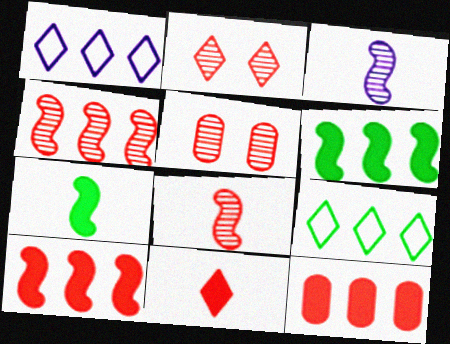[[1, 5, 7]]